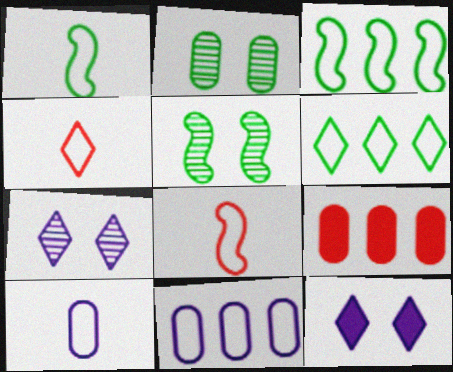[[1, 4, 10], 
[1, 7, 9], 
[2, 9, 10]]